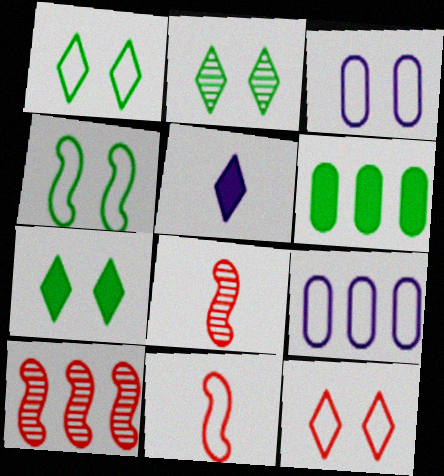[[1, 2, 7], 
[1, 9, 11], 
[3, 4, 12], 
[7, 8, 9]]